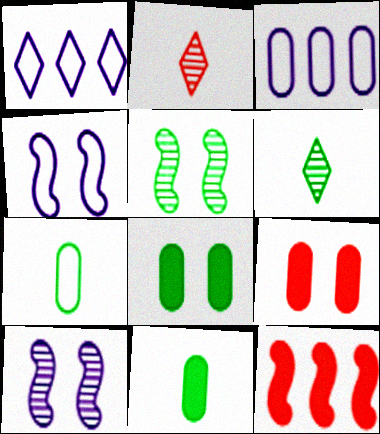[]